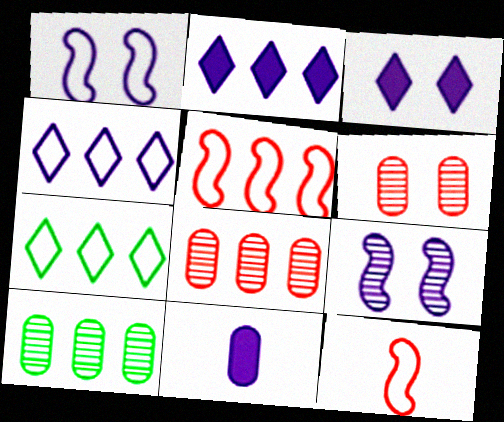[[2, 5, 10], 
[3, 10, 12], 
[4, 9, 11]]